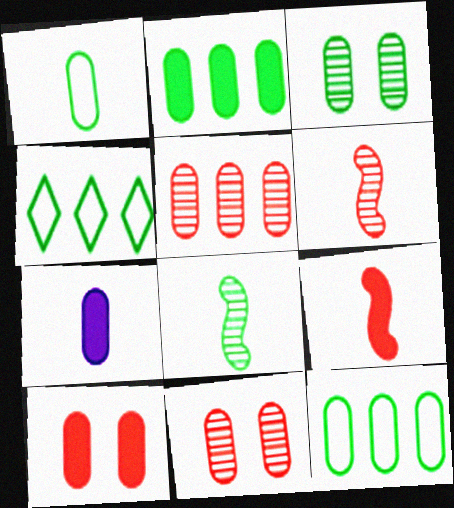[[1, 2, 3], 
[2, 7, 10], 
[7, 11, 12]]